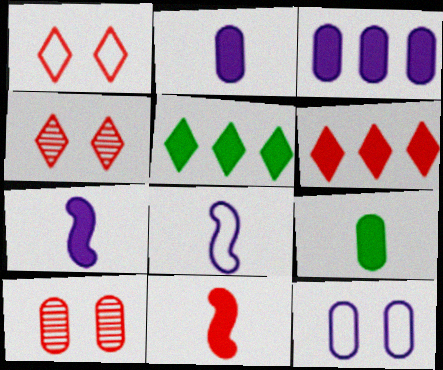[[5, 8, 10]]